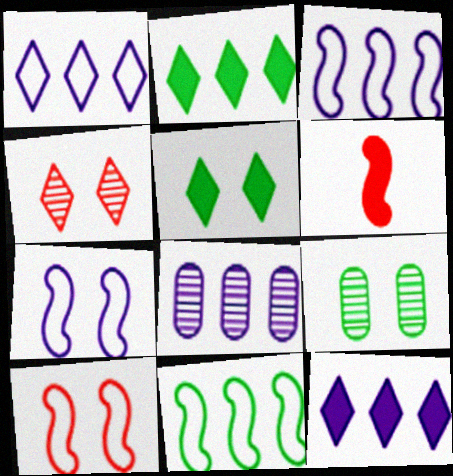[[1, 6, 9], 
[3, 8, 12]]